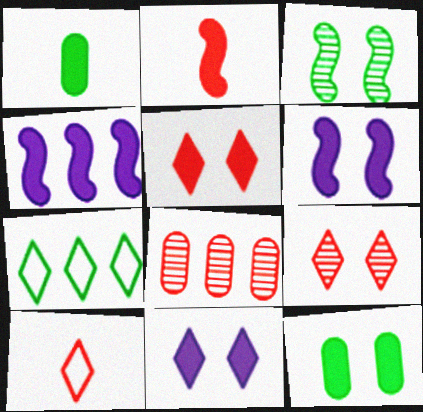[[1, 3, 7], 
[1, 4, 5], 
[4, 7, 8], 
[5, 6, 12]]